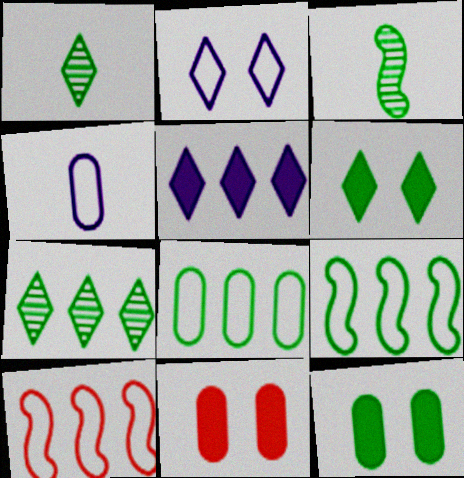[[1, 9, 12], 
[3, 6, 8]]